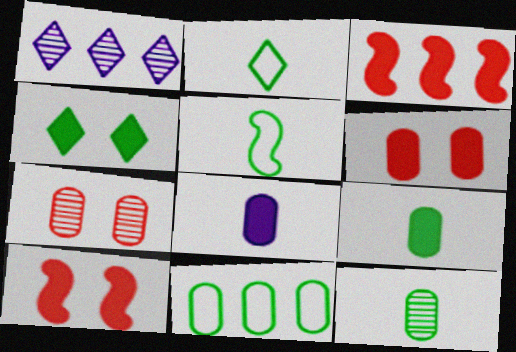[[1, 3, 11], 
[1, 5, 6], 
[3, 4, 8], 
[7, 8, 11]]